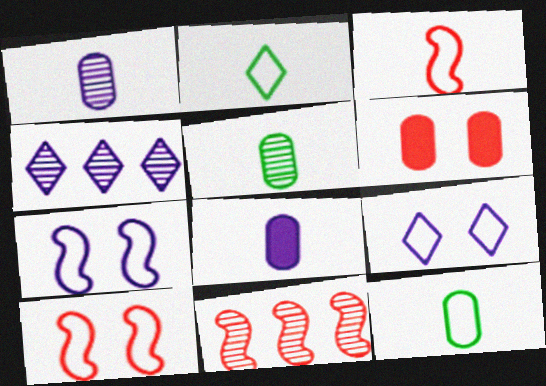[[4, 7, 8]]